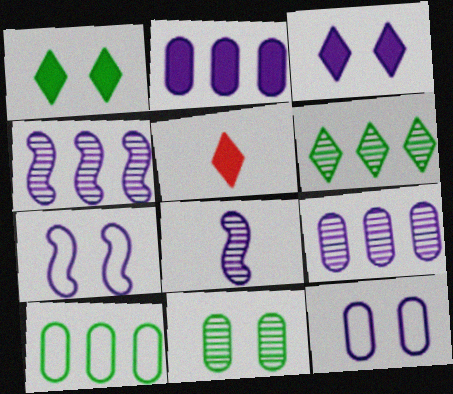[]